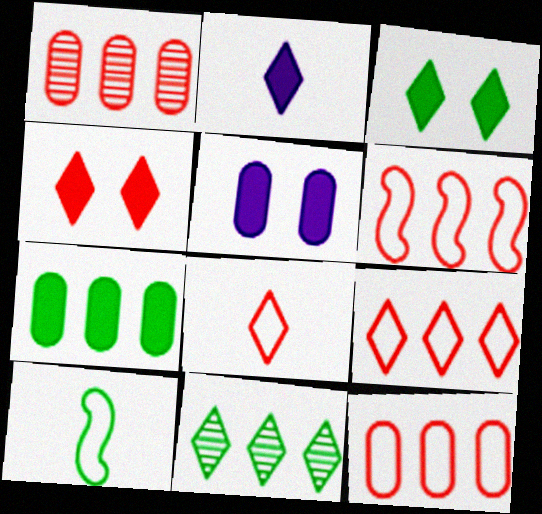[[6, 9, 12]]